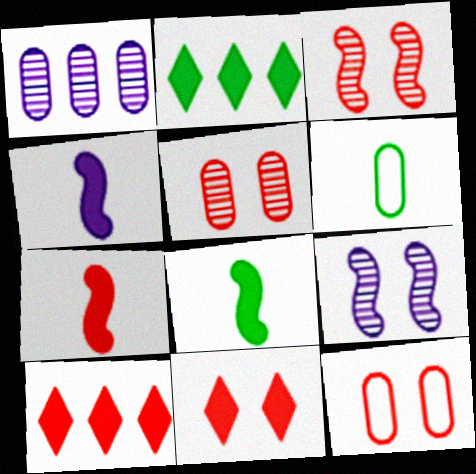[[3, 11, 12], 
[4, 7, 8], 
[6, 9, 10]]